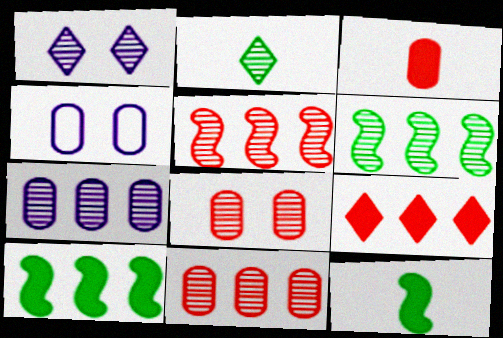[]